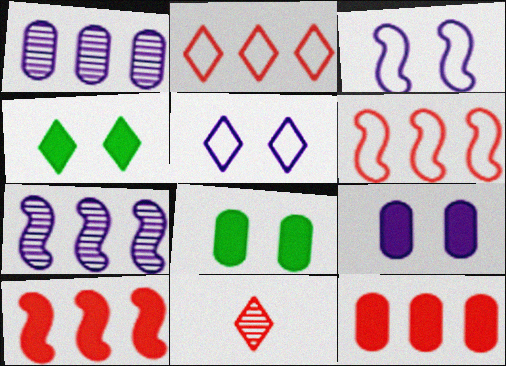[]